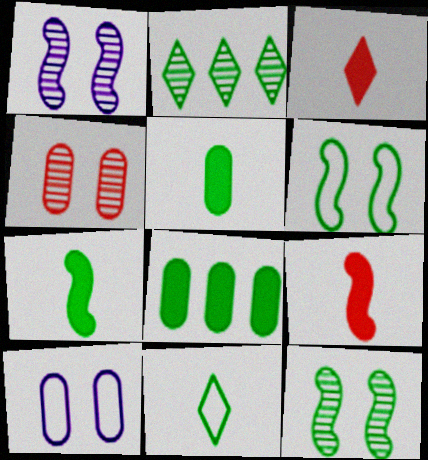[[2, 5, 6], 
[2, 9, 10], 
[8, 11, 12]]